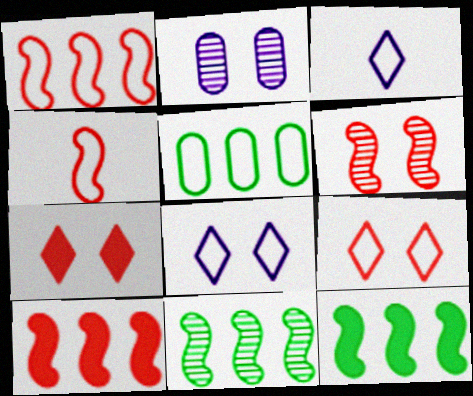[[4, 5, 8], 
[4, 6, 10]]